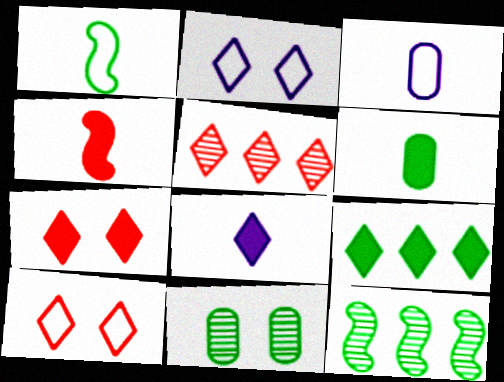[[1, 9, 11], 
[3, 7, 12], 
[4, 6, 8], 
[7, 8, 9]]